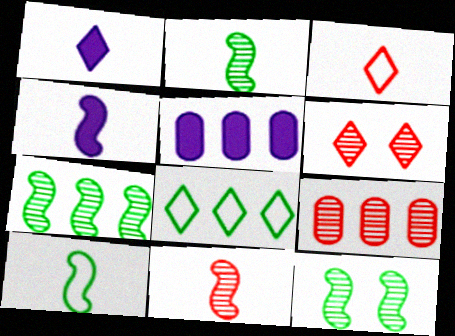[[1, 6, 8], 
[2, 7, 12], 
[3, 5, 12], 
[4, 10, 11], 
[5, 6, 10], 
[6, 9, 11]]